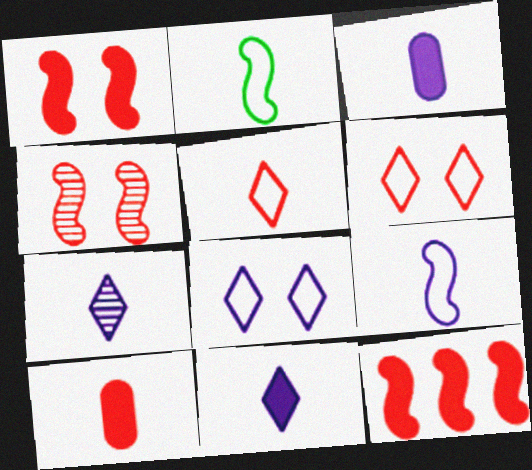[[2, 7, 10], 
[3, 7, 9]]